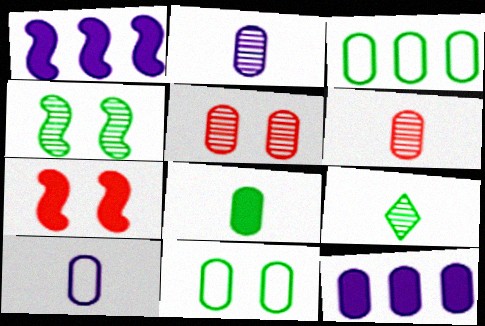[[6, 8, 10], 
[6, 11, 12]]